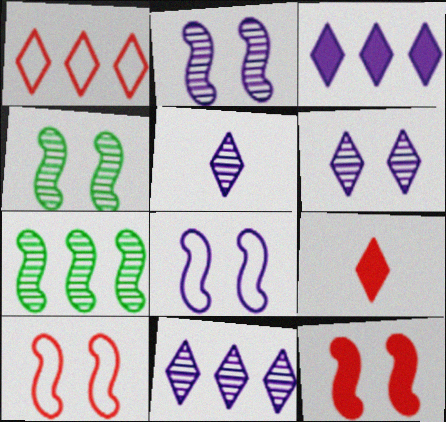[[4, 8, 12], 
[5, 6, 11]]